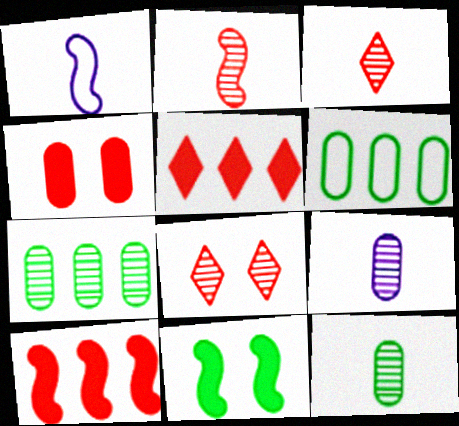[[4, 6, 9]]